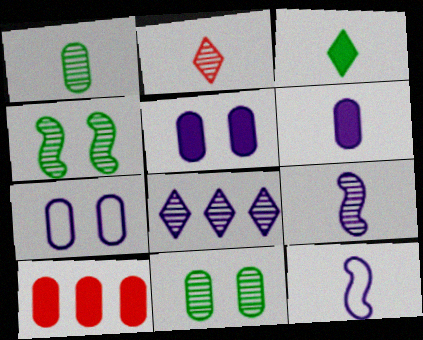[[1, 2, 9], 
[1, 7, 10], 
[5, 8, 12]]